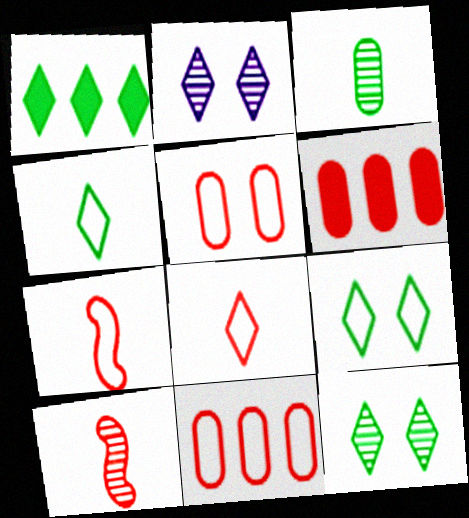[[1, 2, 8], 
[1, 4, 12]]